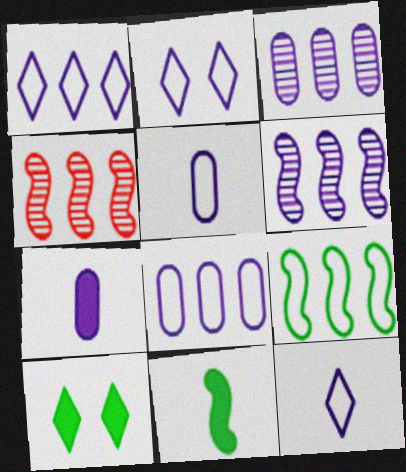[[1, 2, 12], 
[2, 6, 7], 
[4, 5, 10]]